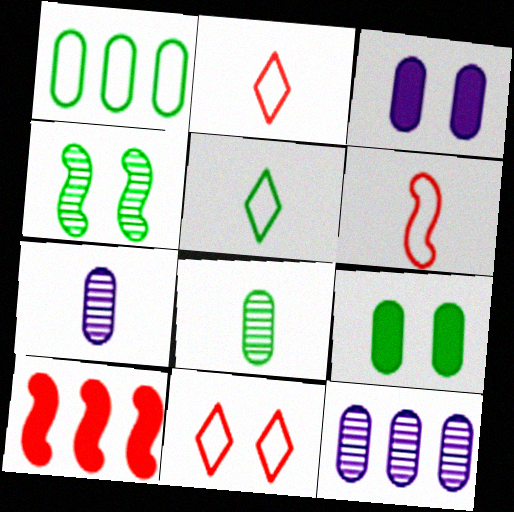[[1, 8, 9], 
[3, 4, 11]]